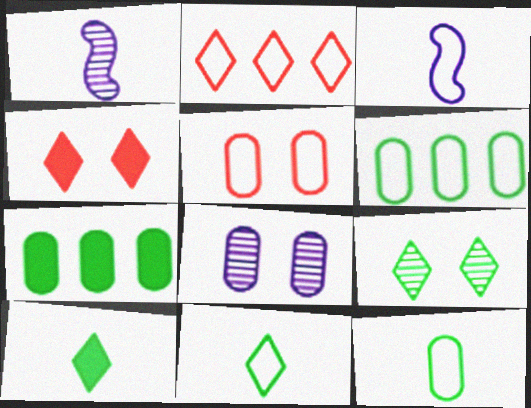[[1, 4, 6]]